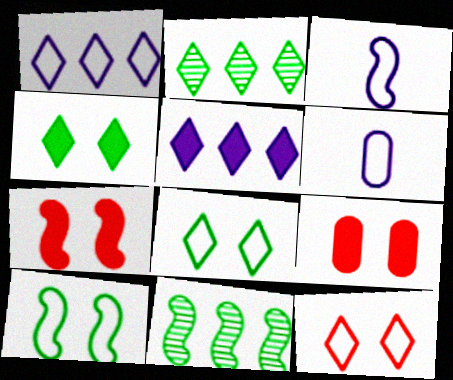[[2, 3, 9], 
[2, 6, 7], 
[3, 7, 11]]